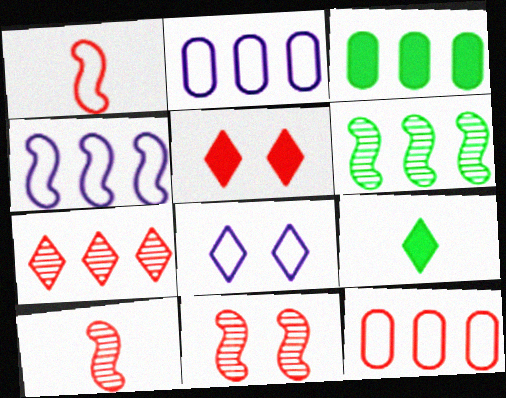[[2, 9, 11], 
[3, 4, 7], 
[3, 8, 10], 
[5, 10, 12], 
[7, 8, 9]]